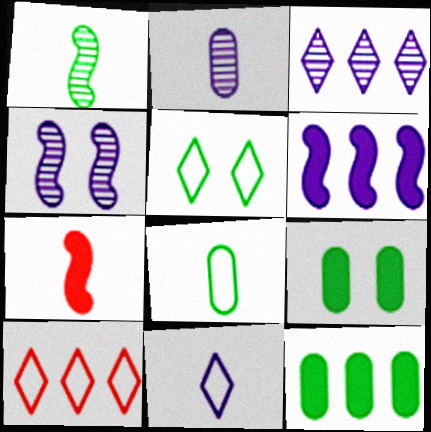[[1, 5, 12], 
[2, 3, 4], 
[5, 10, 11]]